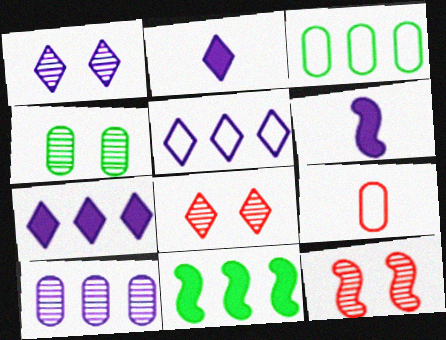[[1, 2, 5], 
[1, 4, 12], 
[1, 9, 11], 
[2, 3, 12], 
[3, 6, 8]]